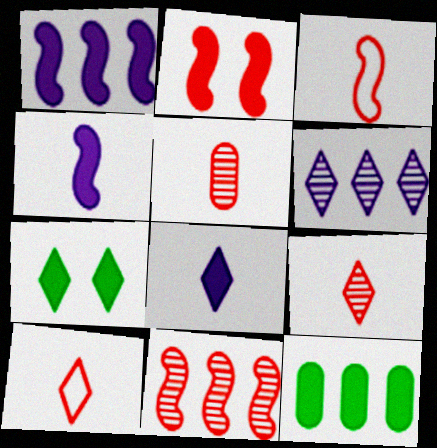[[2, 3, 11], 
[2, 8, 12], 
[6, 7, 10]]